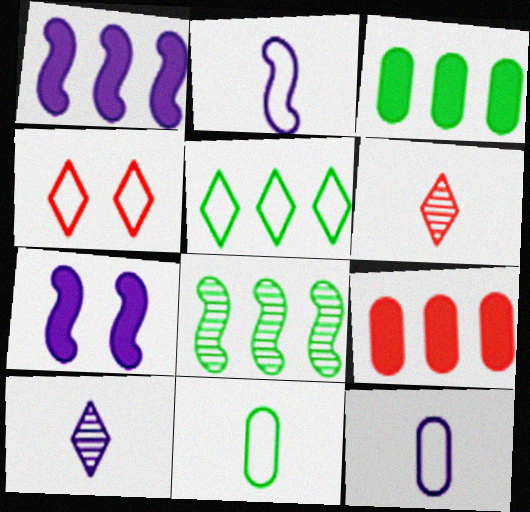[[3, 5, 8]]